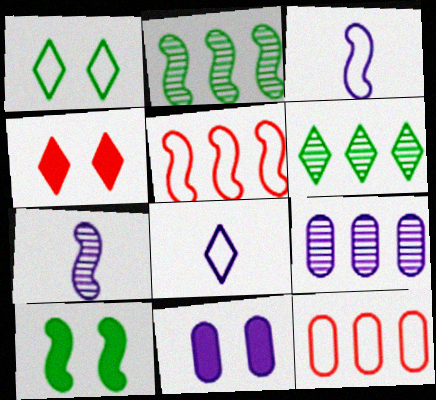[[1, 3, 12], 
[4, 6, 8], 
[4, 10, 11], 
[5, 7, 10]]